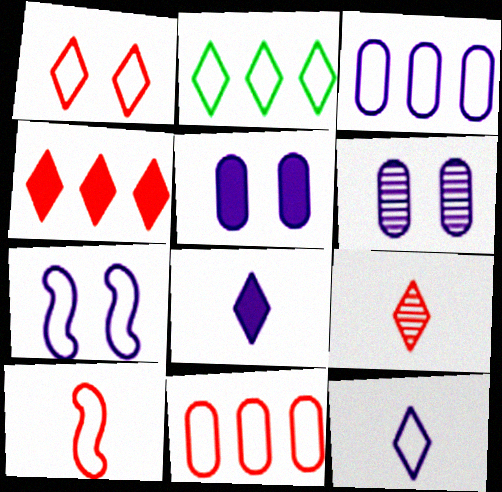[[1, 2, 12], 
[1, 4, 9], 
[1, 10, 11], 
[3, 7, 12]]